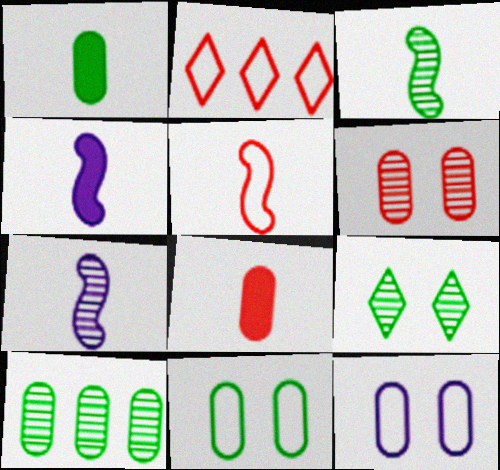[[1, 10, 11], 
[3, 4, 5], 
[3, 9, 10], 
[8, 10, 12]]